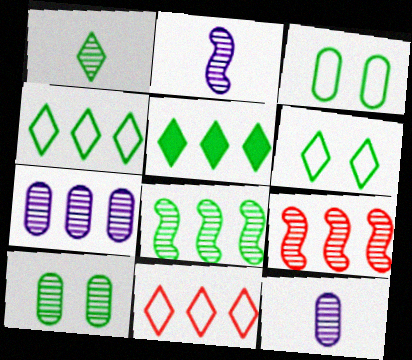[[1, 5, 6], 
[1, 8, 10]]